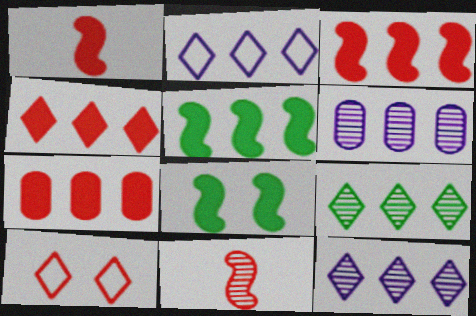[[2, 4, 9], 
[3, 4, 7], 
[7, 10, 11]]